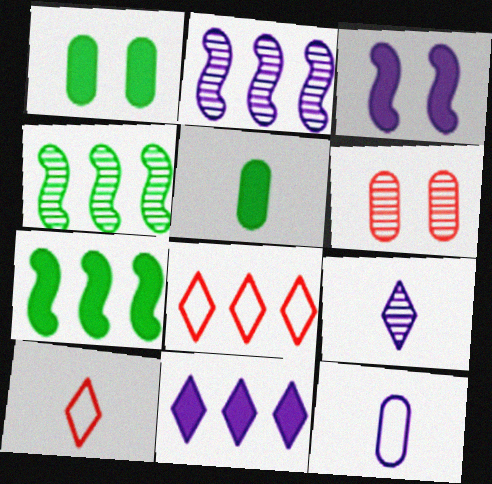[[1, 2, 10], 
[4, 6, 9]]